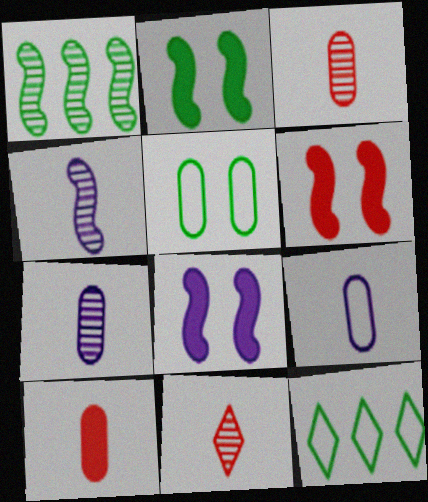[[2, 6, 8], 
[3, 8, 12], 
[6, 7, 12]]